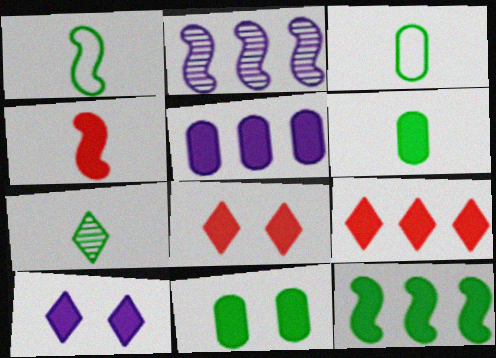[[1, 6, 7], 
[2, 3, 8], 
[5, 9, 12]]